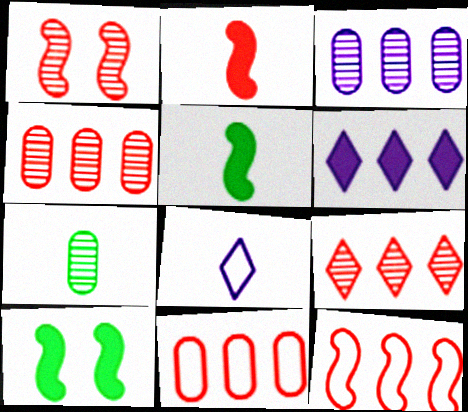[[1, 2, 12], 
[2, 7, 8], 
[4, 8, 10]]